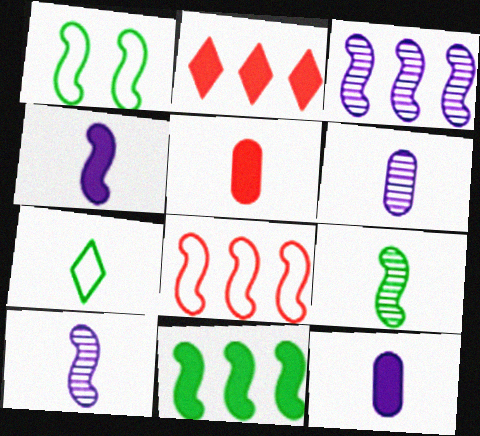[[1, 2, 6], 
[1, 9, 11], 
[3, 8, 11], 
[5, 7, 10]]